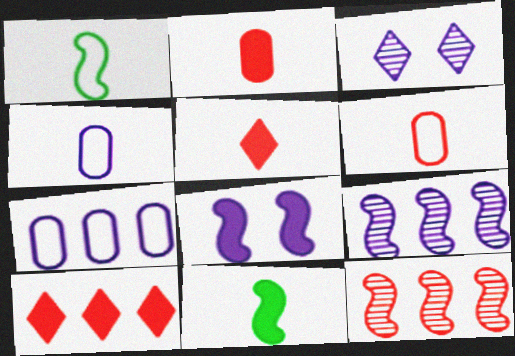[[1, 8, 12]]